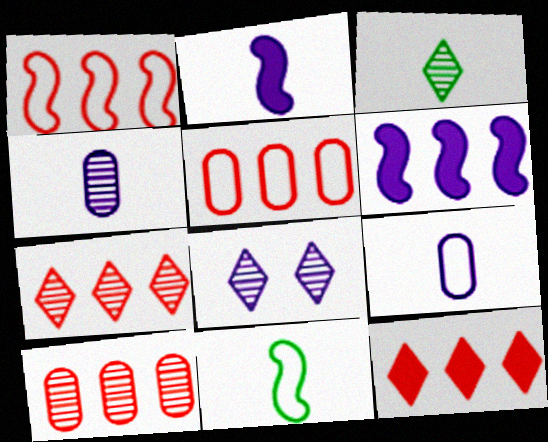[[1, 10, 12], 
[3, 7, 8], 
[6, 8, 9]]